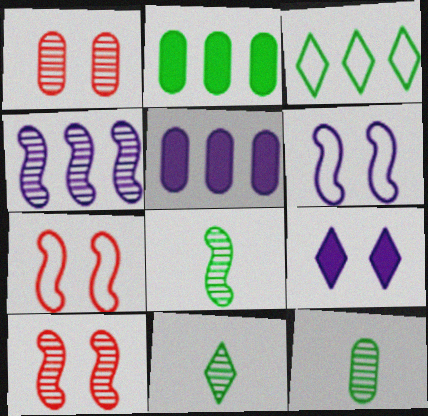[[1, 4, 11], 
[4, 8, 10], 
[5, 7, 11], 
[8, 11, 12]]